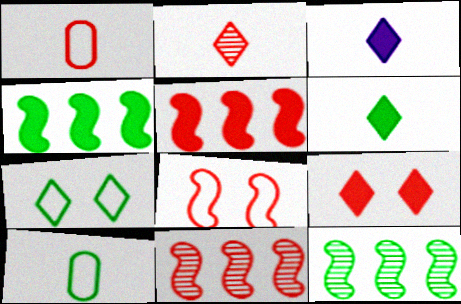[[1, 9, 11]]